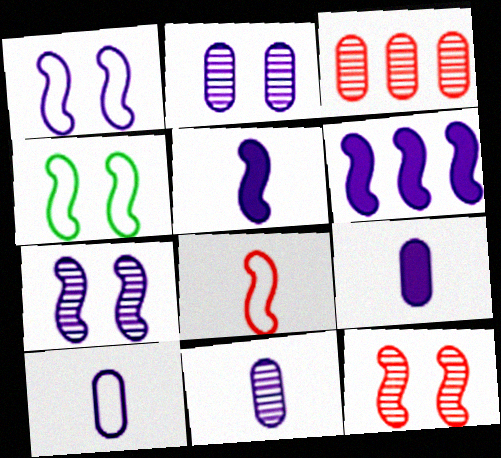[[9, 10, 11]]